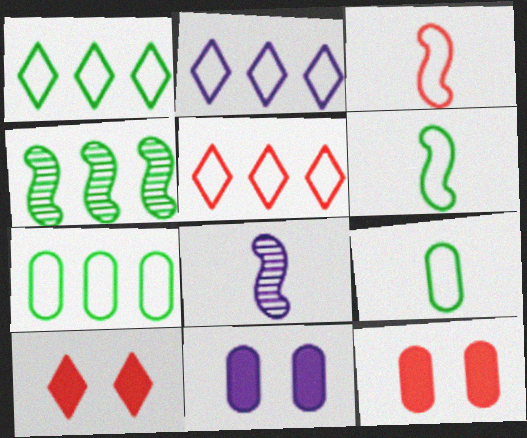[[1, 2, 5], 
[1, 8, 12], 
[2, 8, 11], 
[7, 8, 10]]